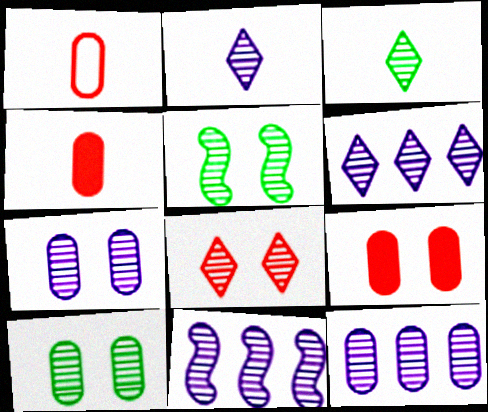[[2, 7, 11], 
[3, 6, 8], 
[5, 7, 8], 
[6, 11, 12]]